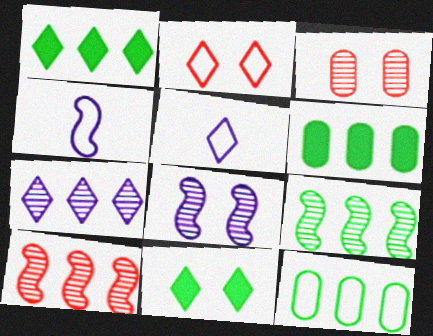[[1, 3, 4], 
[1, 9, 12], 
[2, 4, 12]]